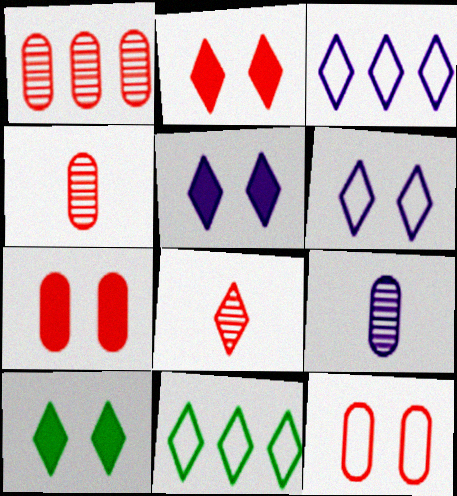[[2, 5, 10], 
[3, 8, 10], 
[5, 8, 11]]